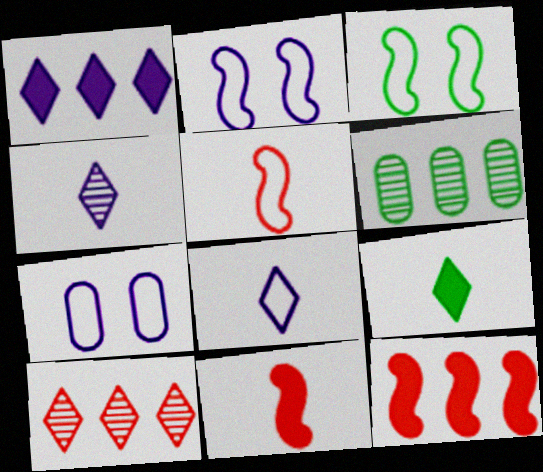[[3, 6, 9]]